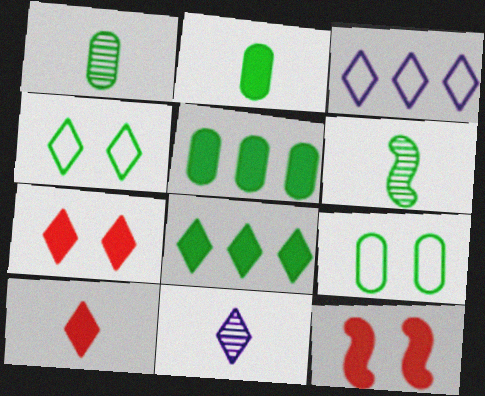[[1, 3, 12], 
[1, 5, 9], 
[4, 5, 6], 
[6, 8, 9]]